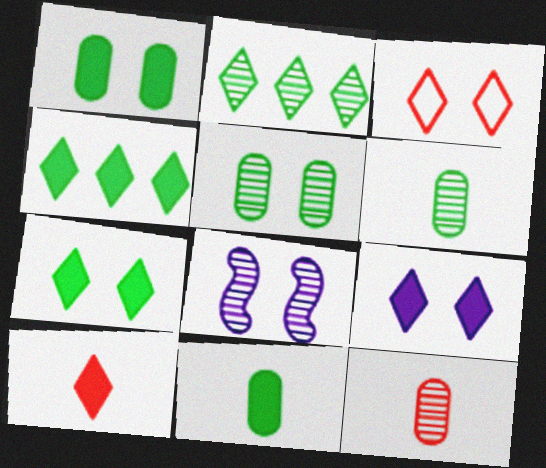[[1, 3, 8], 
[2, 8, 12], 
[4, 9, 10]]